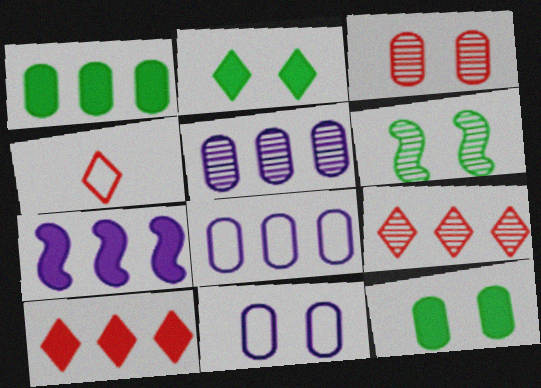[[1, 7, 10], 
[3, 11, 12]]